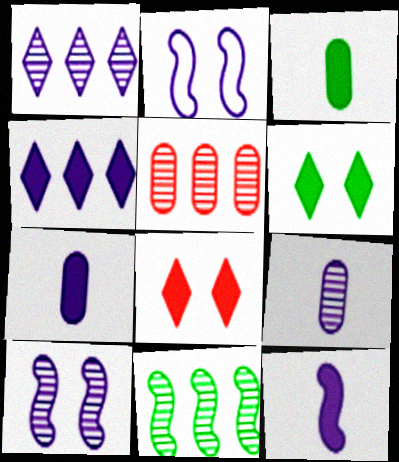[[1, 2, 7], 
[1, 5, 11], 
[1, 9, 10], 
[2, 4, 9]]